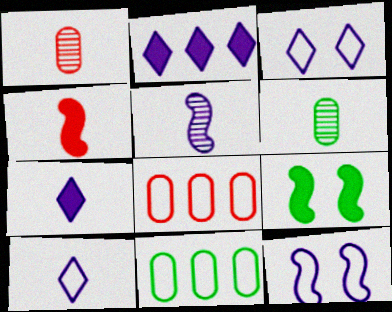[[4, 6, 10]]